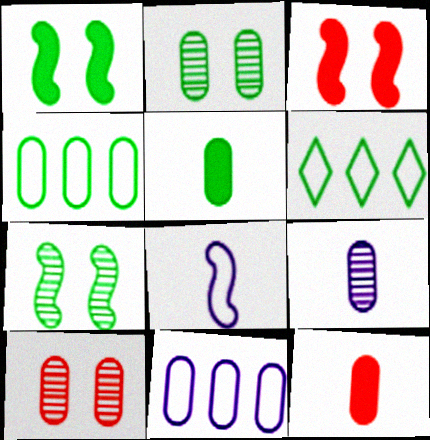[[2, 4, 5], 
[2, 11, 12], 
[3, 6, 9], 
[5, 6, 7], 
[5, 10, 11]]